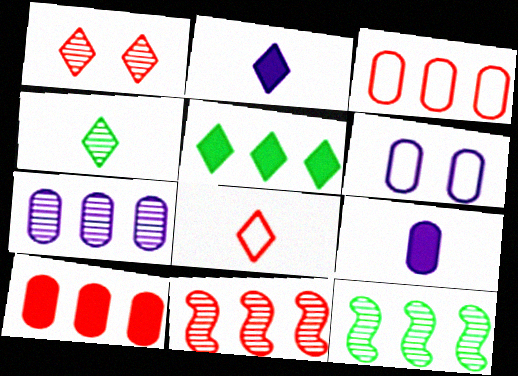[[2, 4, 8], 
[6, 7, 9]]